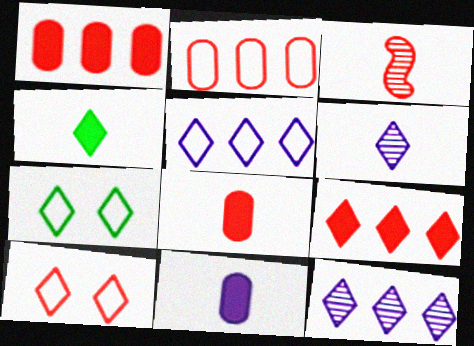[[1, 3, 10], 
[4, 10, 12], 
[6, 7, 9]]